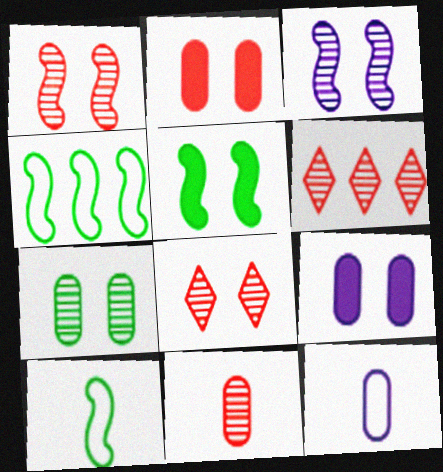[[1, 6, 11], 
[3, 7, 8], 
[5, 6, 12], 
[6, 9, 10]]